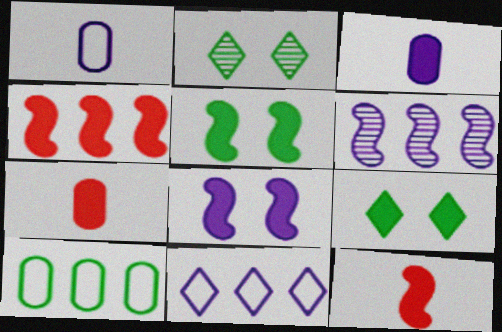[[1, 2, 4], 
[3, 4, 9]]